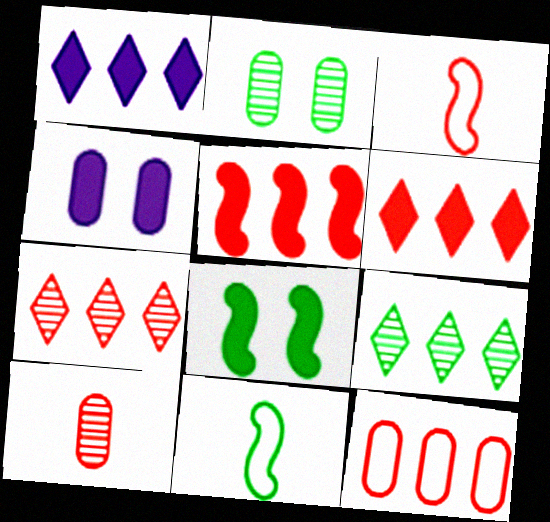[[1, 2, 3], 
[3, 4, 9], 
[4, 7, 11], 
[5, 7, 12]]